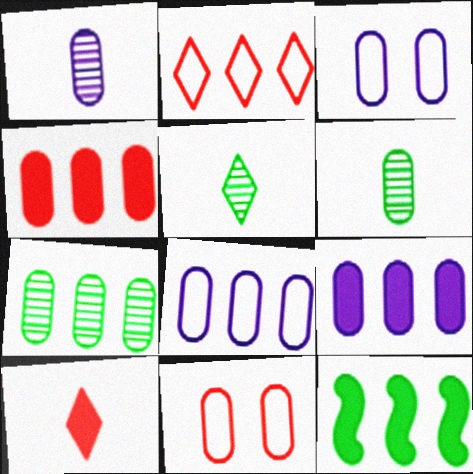[[1, 3, 9], 
[3, 4, 6], 
[4, 7, 8], 
[6, 9, 11]]